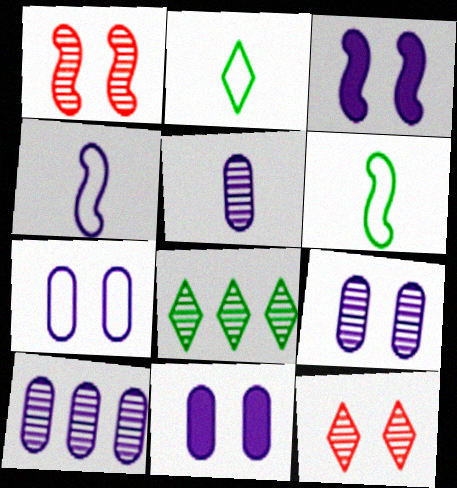[[1, 5, 8], 
[5, 9, 10], 
[7, 9, 11]]